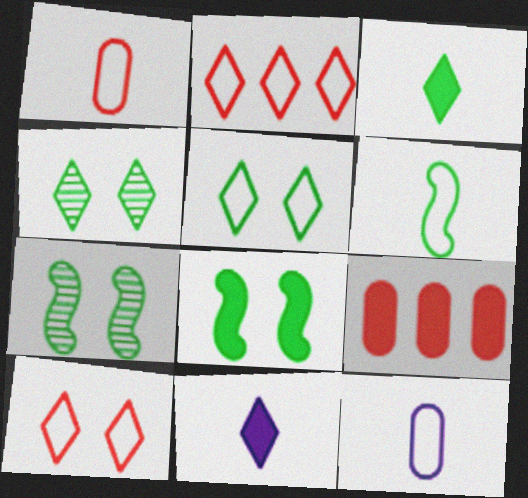[[2, 4, 11], 
[8, 9, 11]]